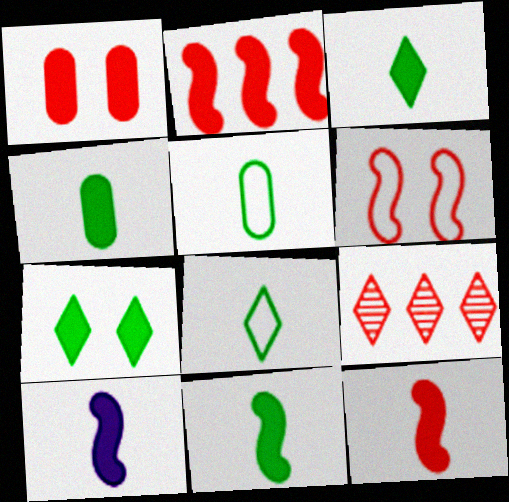[[3, 4, 11], 
[10, 11, 12]]